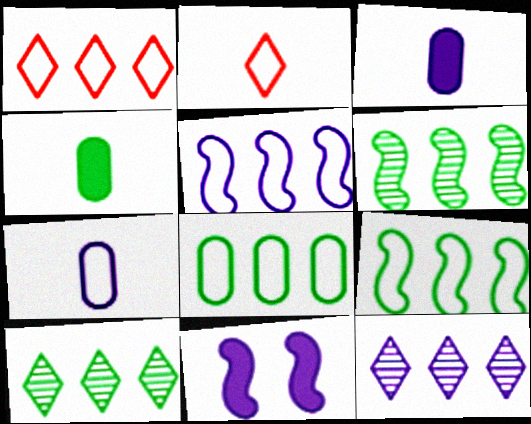[[1, 5, 8], 
[7, 11, 12]]